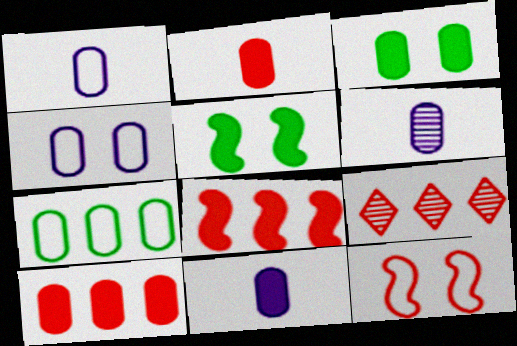[[1, 5, 9], 
[1, 6, 11], 
[2, 9, 12], 
[3, 10, 11]]